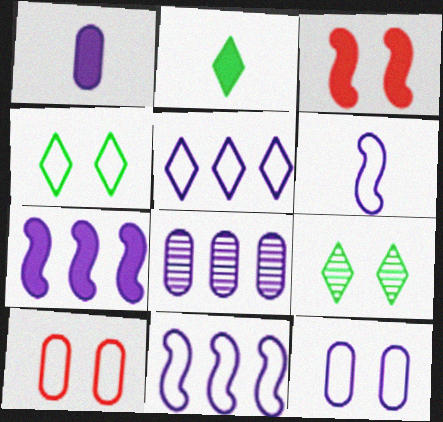[[1, 8, 12], 
[3, 9, 12], 
[5, 6, 12], 
[5, 7, 8]]